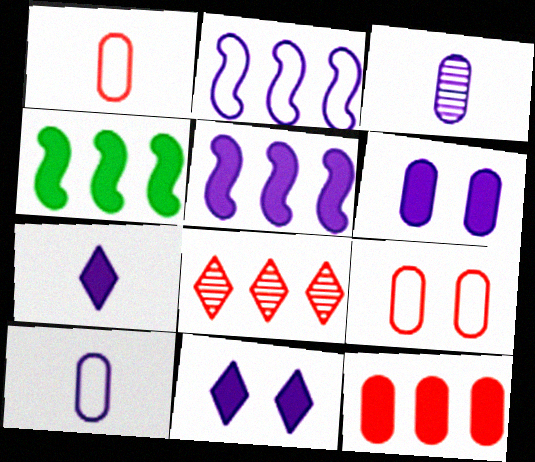[[2, 3, 11], 
[5, 6, 7]]